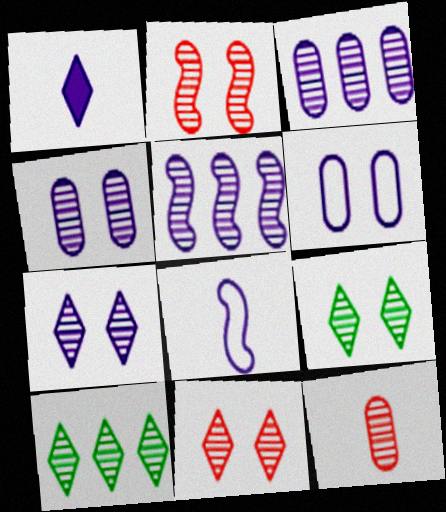[[1, 5, 6], 
[2, 4, 9], 
[5, 9, 12], 
[7, 9, 11]]